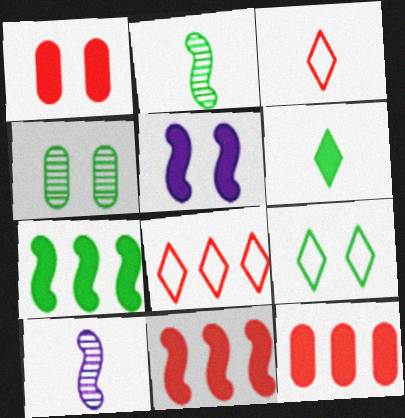[[5, 6, 12], 
[9, 10, 12]]